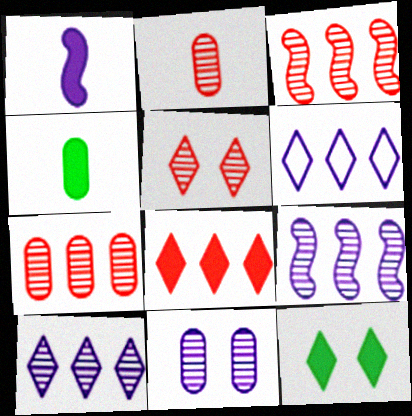[[1, 6, 11], 
[2, 3, 5]]